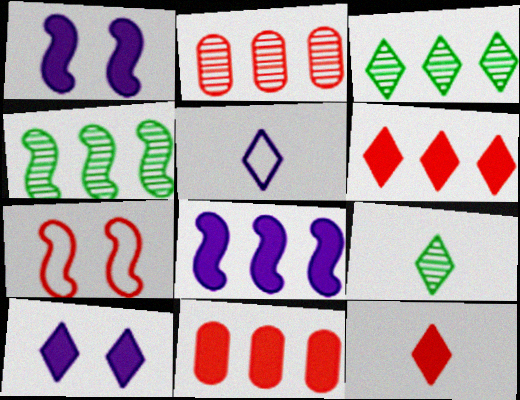[[2, 7, 12], 
[5, 9, 12]]